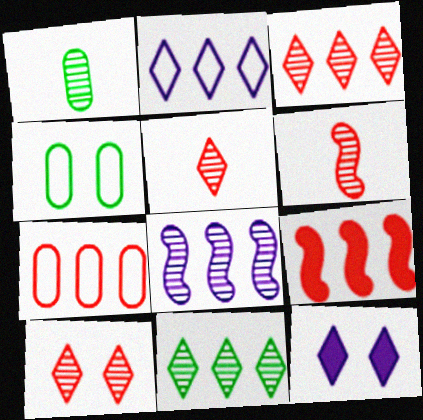[[1, 8, 10], 
[3, 5, 10], 
[3, 7, 9]]